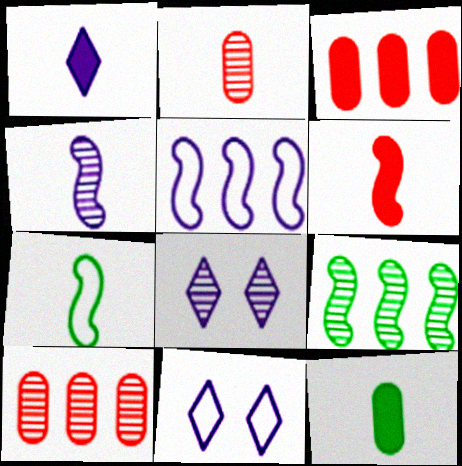[[1, 2, 7], 
[1, 6, 12], 
[2, 8, 9], 
[3, 7, 8], 
[4, 6, 7]]